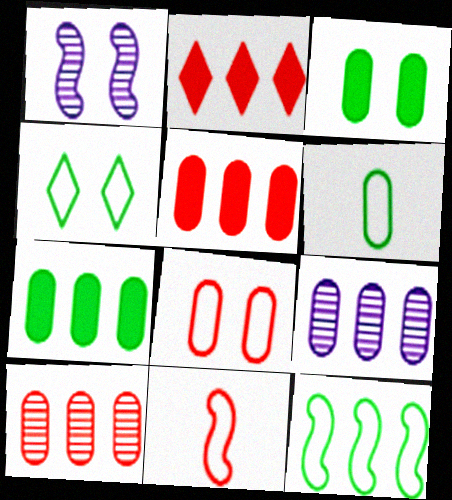[[1, 2, 6], 
[2, 9, 12], 
[4, 6, 12]]